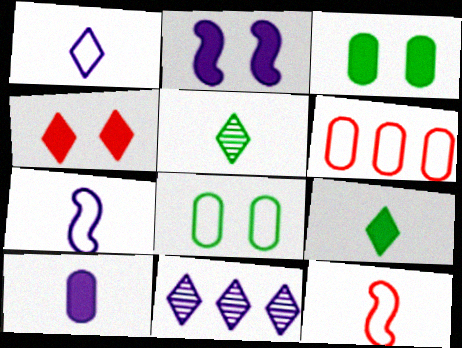[[2, 3, 4], 
[2, 5, 6], 
[3, 11, 12], 
[5, 10, 12]]